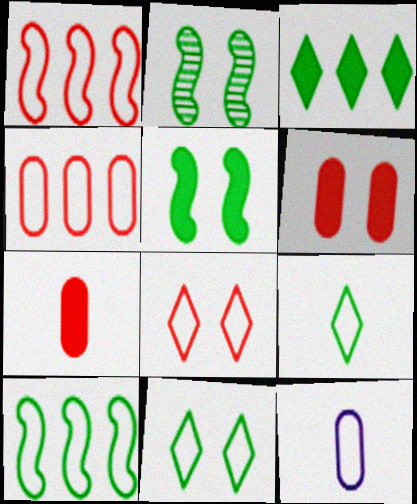[[1, 11, 12], 
[8, 10, 12]]